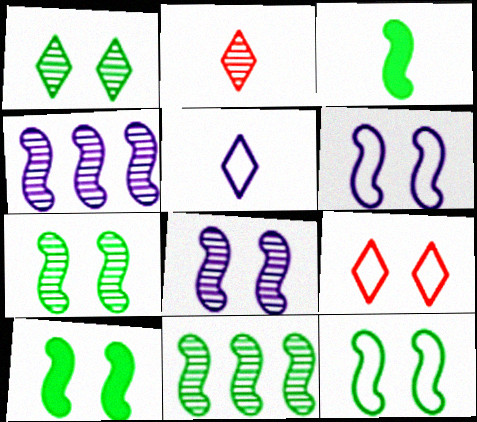[[3, 11, 12], 
[7, 10, 12]]